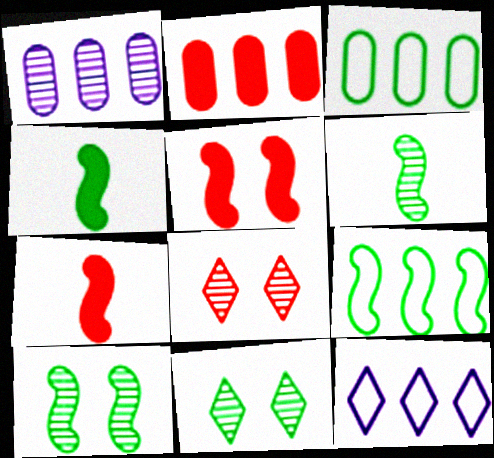[[1, 2, 3], 
[1, 6, 8], 
[3, 4, 11], 
[4, 9, 10]]